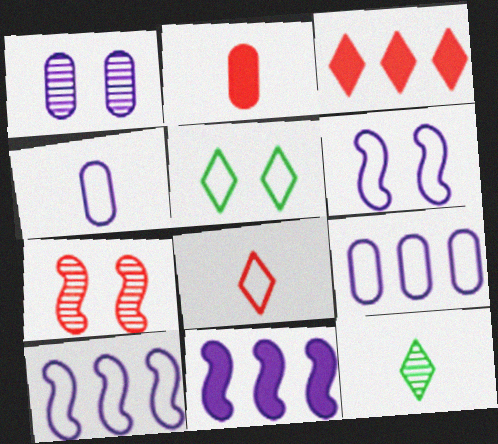[]